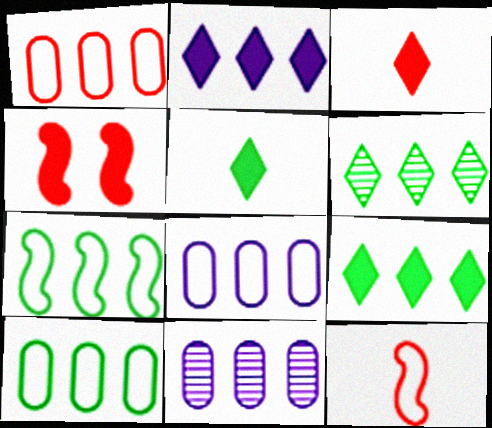[[1, 8, 10]]